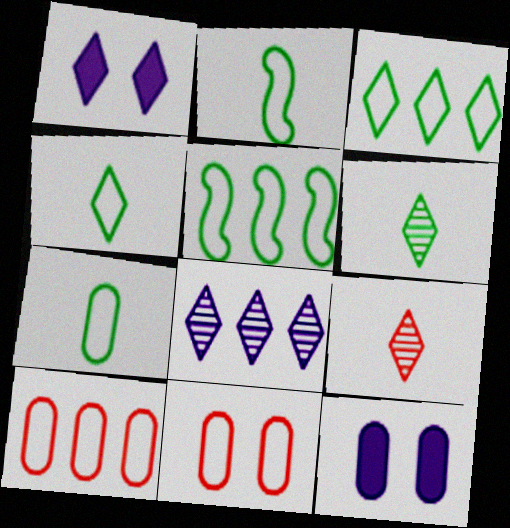[[1, 3, 9], 
[2, 4, 7], 
[5, 9, 12]]